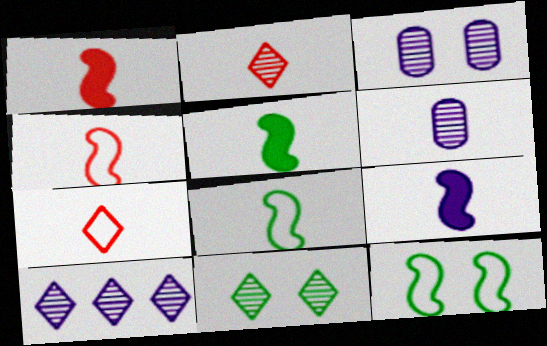[[1, 5, 9], 
[2, 10, 11], 
[5, 6, 7]]